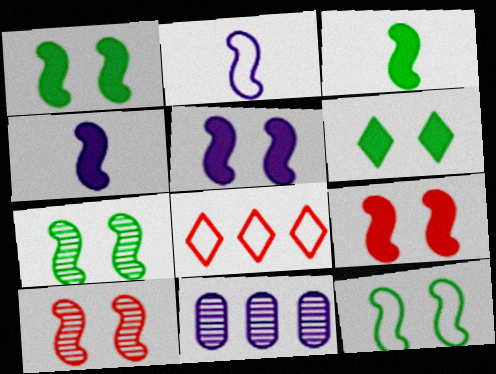[[1, 5, 9], 
[1, 7, 12], 
[5, 10, 12]]